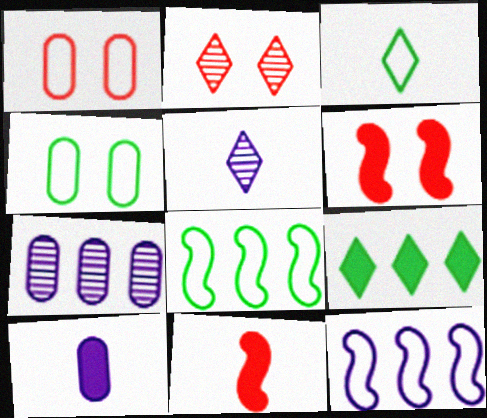[[1, 2, 6], 
[1, 3, 12], 
[2, 8, 10], 
[3, 4, 8], 
[3, 6, 7], 
[6, 9, 10]]